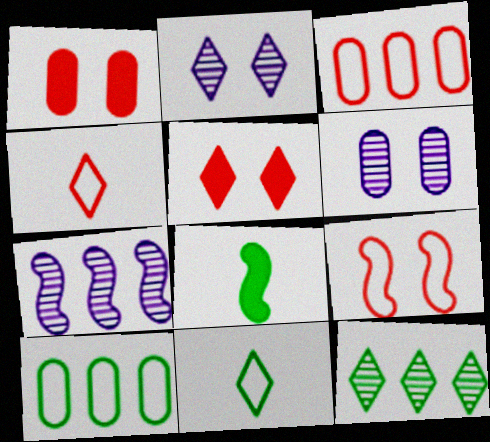[[1, 7, 11], 
[2, 3, 8], 
[3, 4, 9], 
[7, 8, 9]]